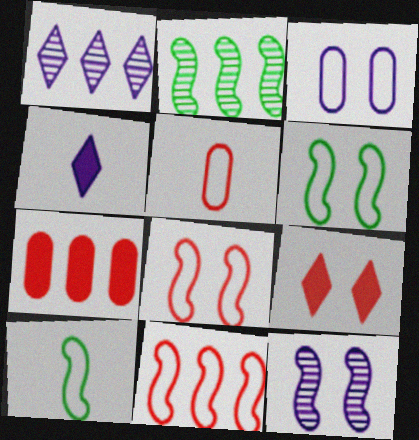[]